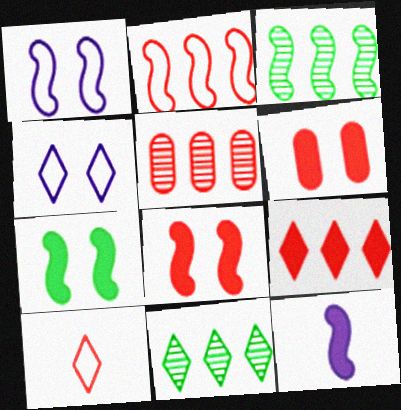[[2, 5, 9], 
[5, 8, 10]]